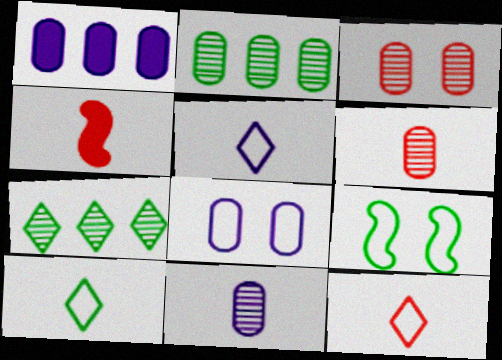[[1, 8, 11], 
[2, 3, 11], 
[4, 6, 12], 
[4, 7, 8], 
[4, 10, 11], 
[5, 10, 12]]